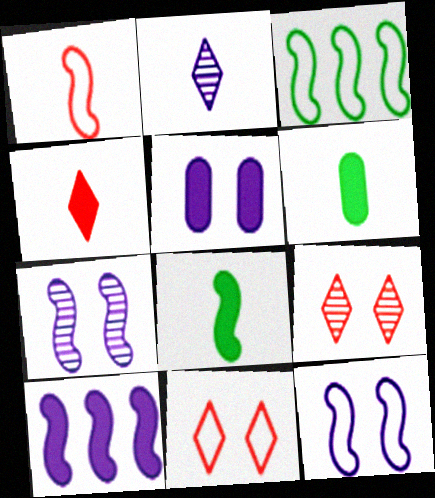[[1, 2, 6], 
[1, 3, 12]]